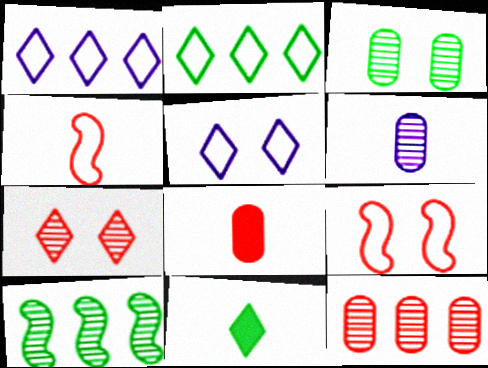[[1, 7, 11], 
[3, 6, 12], 
[4, 6, 11], 
[5, 8, 10], 
[6, 7, 10]]